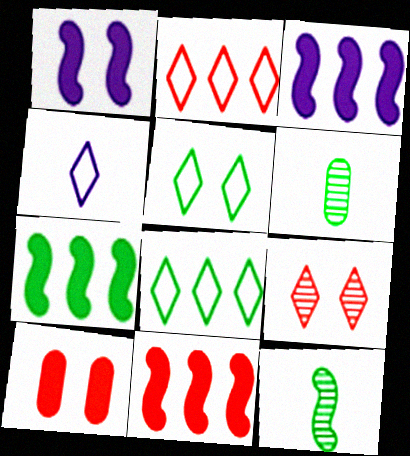[[1, 2, 6], 
[2, 4, 5], 
[3, 7, 11], 
[5, 6, 7]]